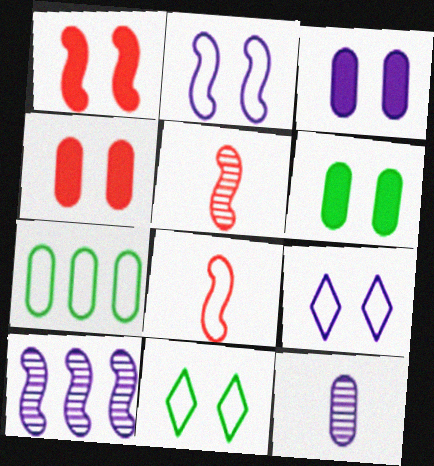[[3, 4, 6], 
[4, 7, 12], 
[7, 8, 9]]